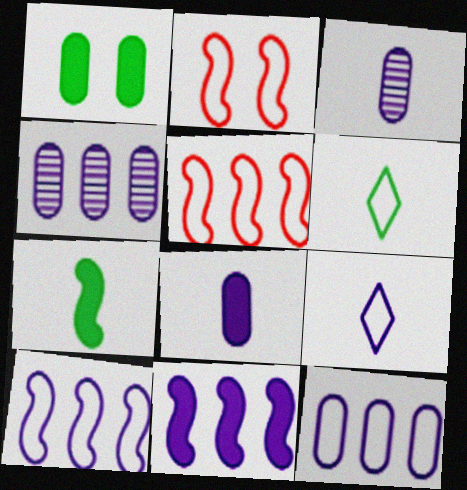[[2, 6, 12]]